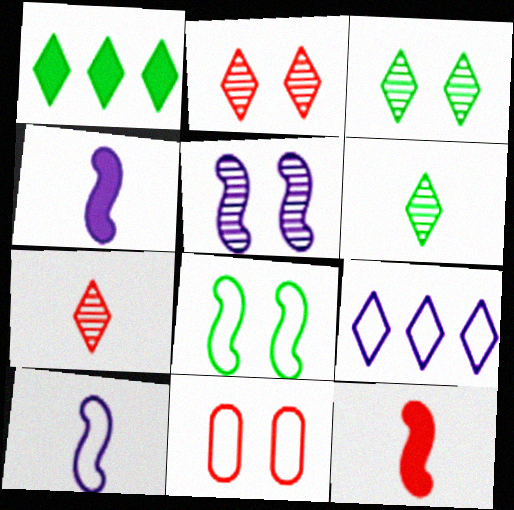[]